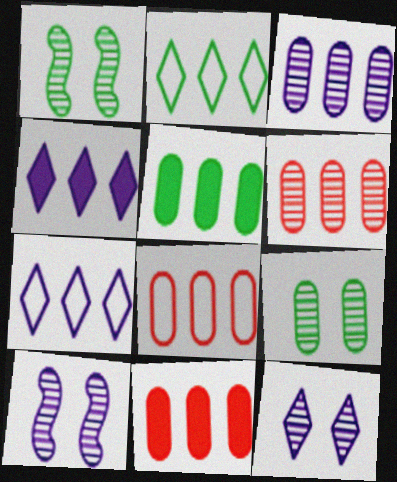[[3, 5, 8], 
[6, 8, 11]]